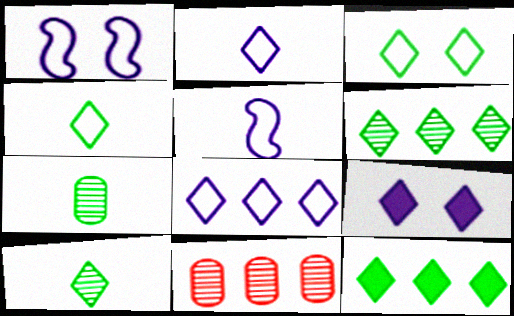[[3, 10, 12]]